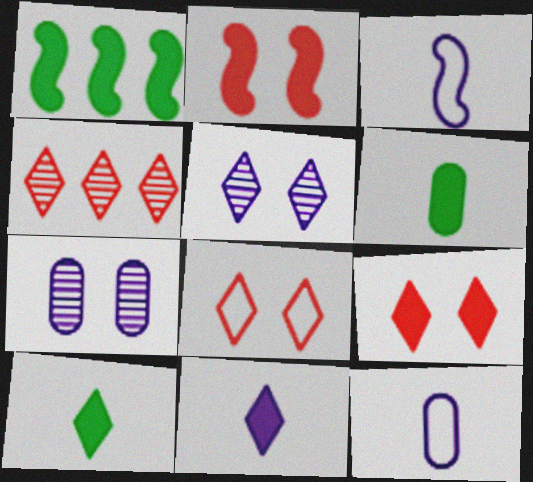[]